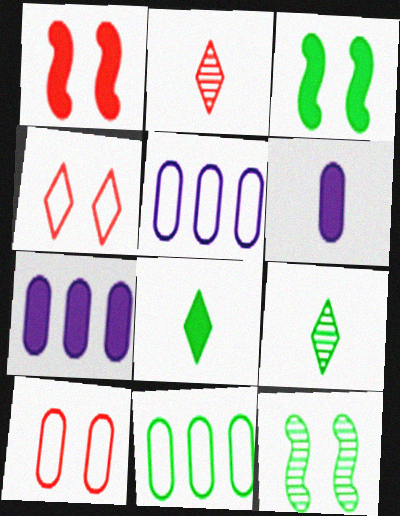[[1, 5, 9], 
[1, 7, 8], 
[2, 3, 5], 
[3, 9, 11], 
[8, 11, 12]]